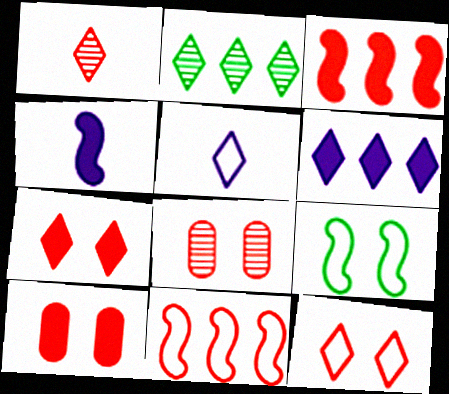[[1, 10, 11], 
[2, 5, 7]]